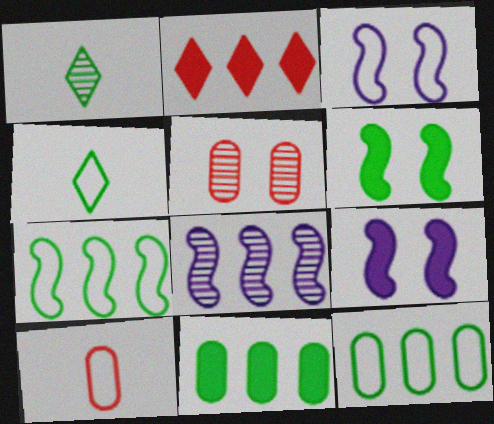[[1, 5, 8], 
[1, 6, 12], 
[2, 8, 12]]